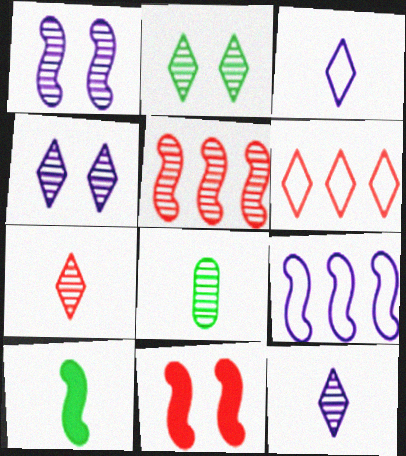[[4, 5, 8]]